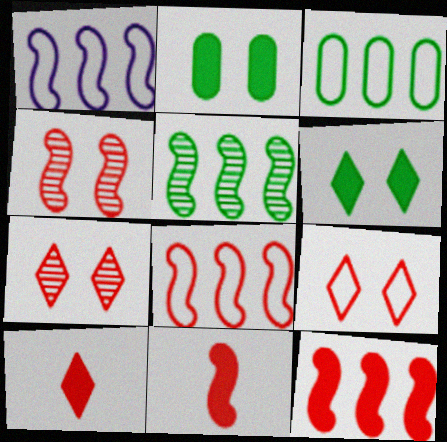[[1, 5, 12], 
[4, 8, 11]]